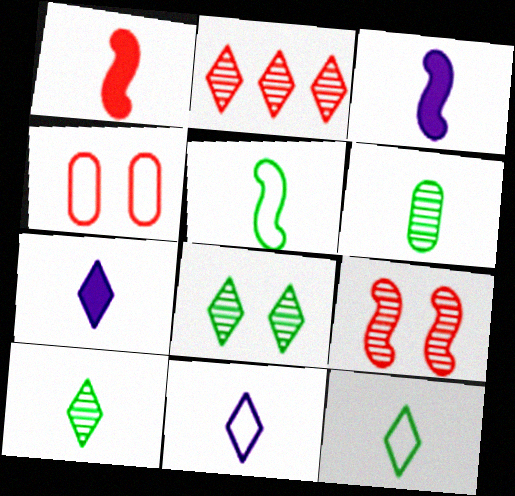[[1, 2, 4], 
[1, 6, 11]]